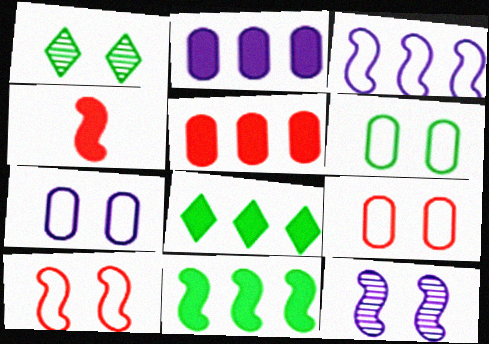[[6, 7, 9]]